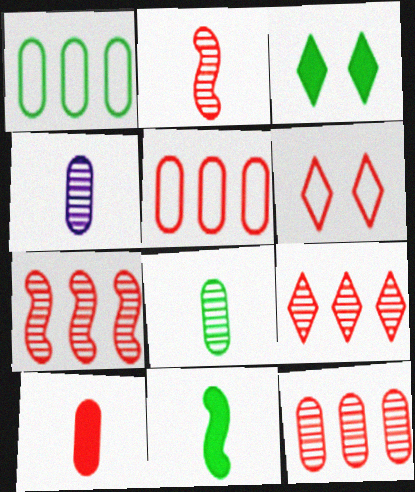[[6, 7, 10], 
[7, 9, 12]]